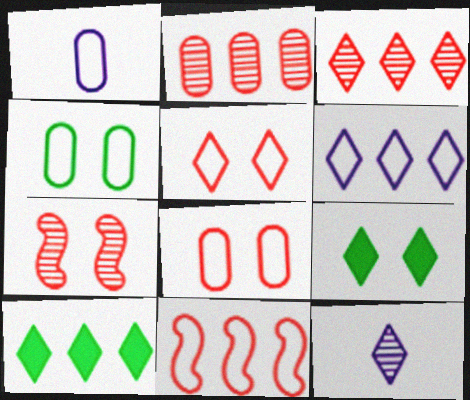[[1, 7, 10], 
[3, 6, 10], 
[5, 10, 12]]